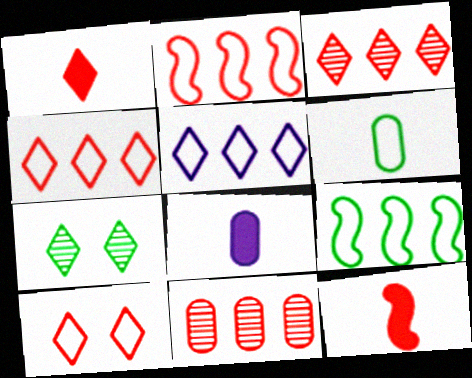[[1, 3, 10], 
[1, 5, 7], 
[2, 7, 8], 
[10, 11, 12]]